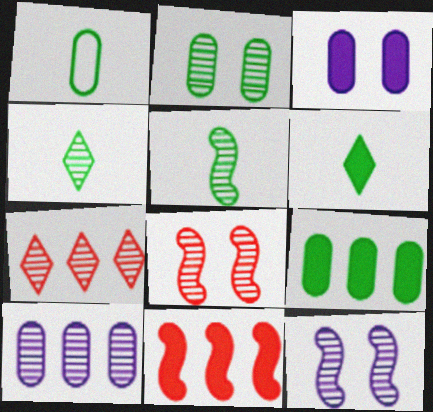[[1, 2, 9], 
[1, 5, 6], 
[3, 6, 11], 
[4, 8, 10]]